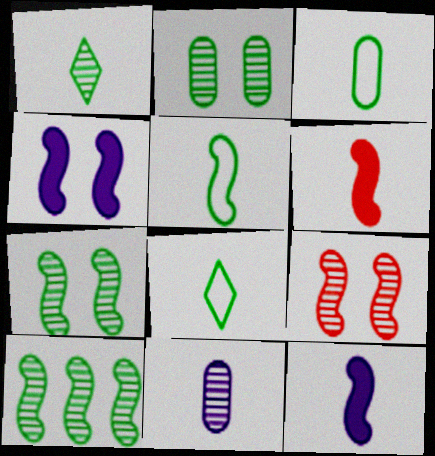[[1, 2, 10], 
[3, 5, 8], 
[6, 8, 11]]